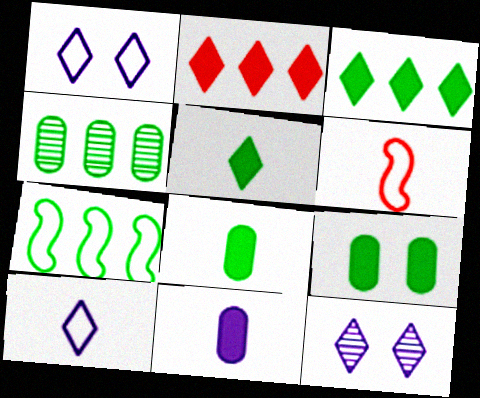[[3, 4, 7]]